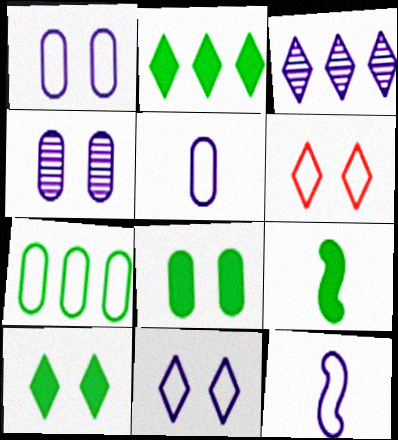[[2, 8, 9], 
[6, 7, 12]]